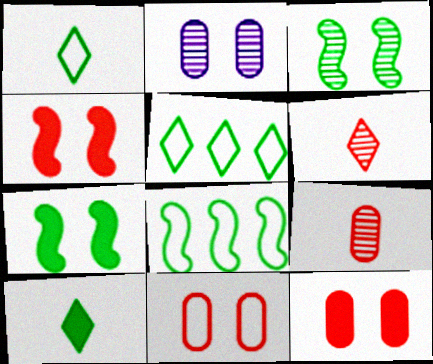[]